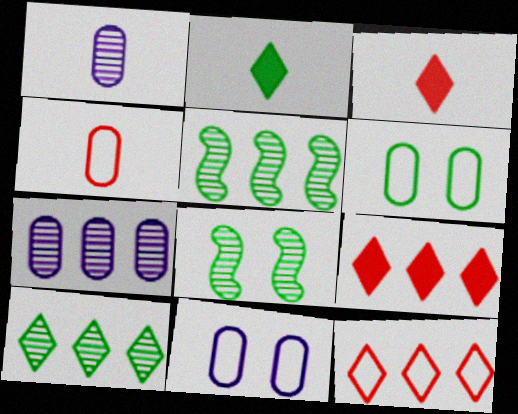[[2, 5, 6], 
[3, 5, 11]]